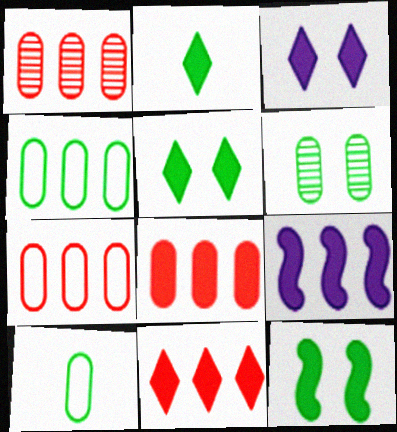[[1, 7, 8], 
[2, 3, 11]]